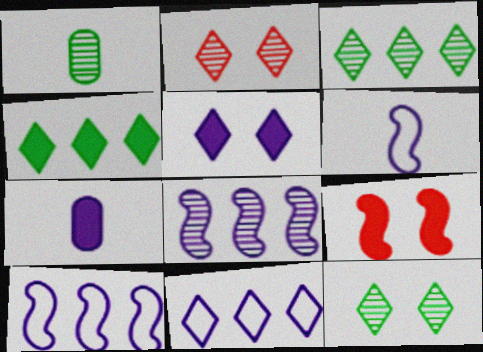[[1, 2, 8], 
[1, 9, 11], 
[4, 7, 9]]